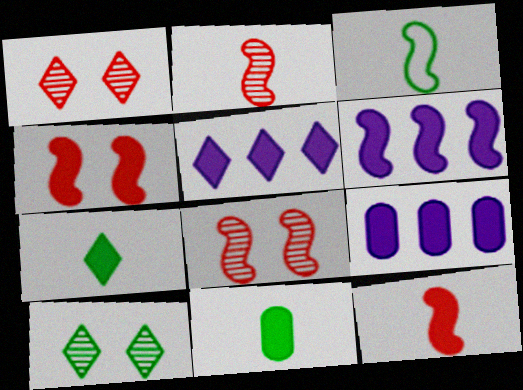[[1, 3, 9], 
[3, 6, 8], 
[4, 5, 11], 
[4, 7, 9], 
[5, 6, 9]]